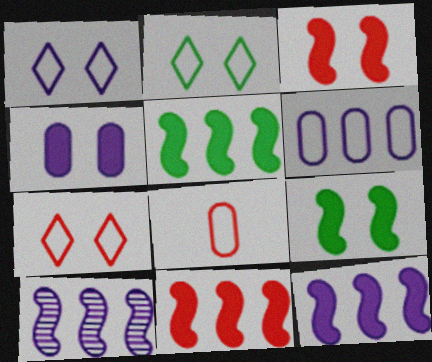[[1, 2, 7], 
[5, 11, 12]]